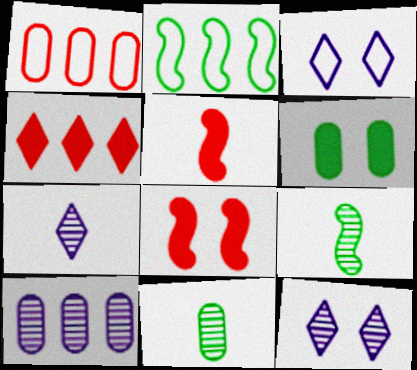[[2, 4, 10]]